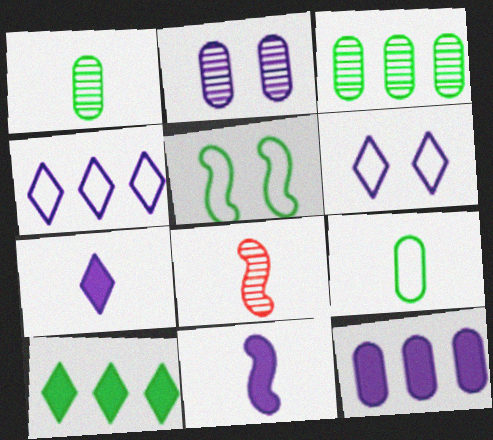[[1, 5, 10], 
[2, 4, 11], 
[7, 8, 9]]